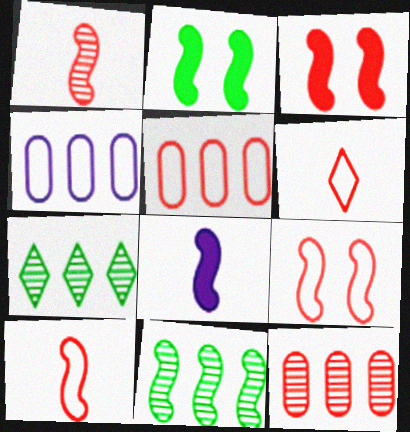[[3, 6, 12], 
[5, 6, 9], 
[8, 9, 11]]